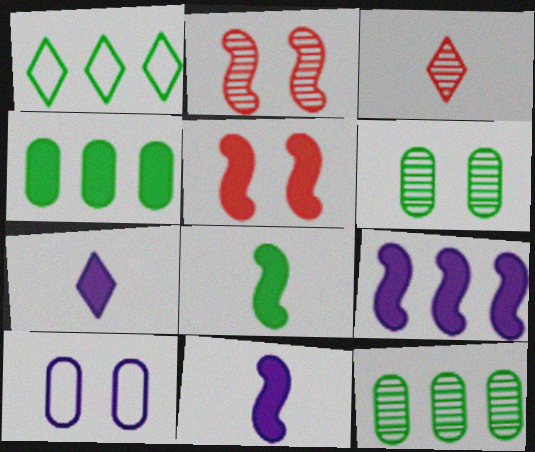[[1, 6, 8], 
[4, 5, 7], 
[5, 8, 9]]